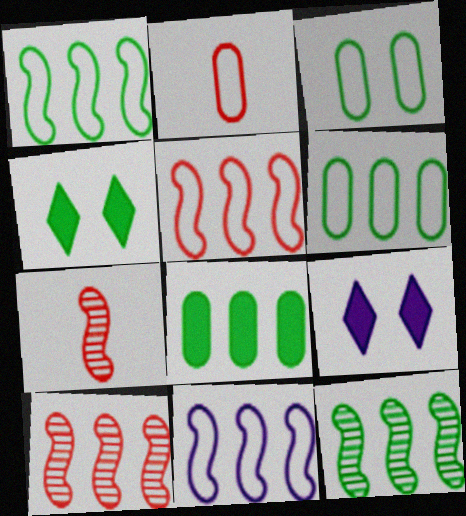[[1, 5, 11], 
[2, 9, 12], 
[6, 7, 9]]